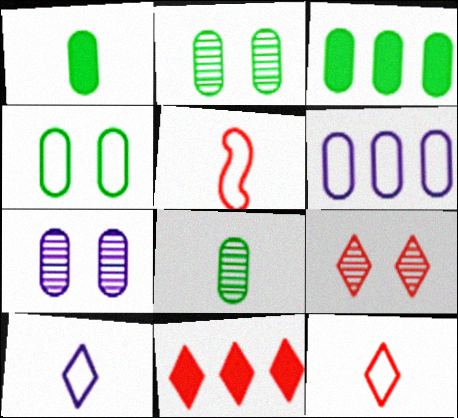[[3, 4, 8], 
[9, 11, 12]]